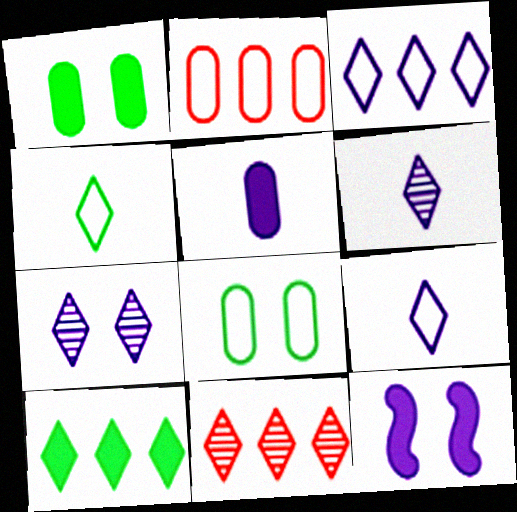[[3, 10, 11]]